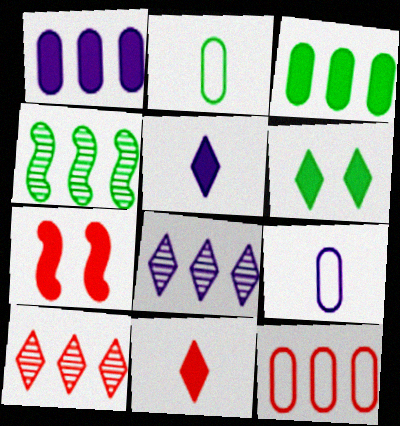[[2, 4, 6], 
[2, 7, 8], 
[3, 5, 7]]